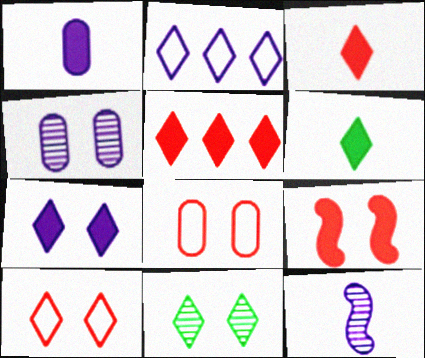[[2, 3, 11], 
[5, 6, 7], 
[7, 10, 11]]